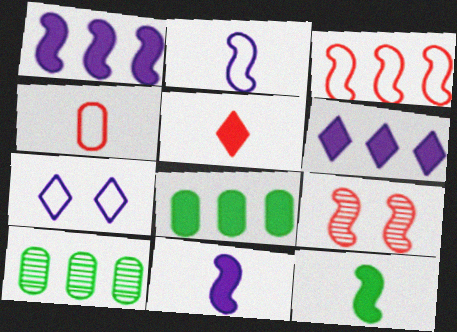[[3, 6, 10]]